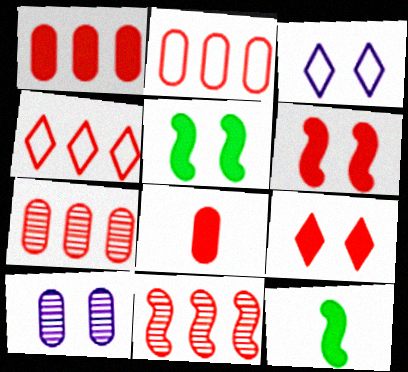[[1, 2, 7], 
[1, 4, 11], 
[3, 7, 12], 
[4, 10, 12]]